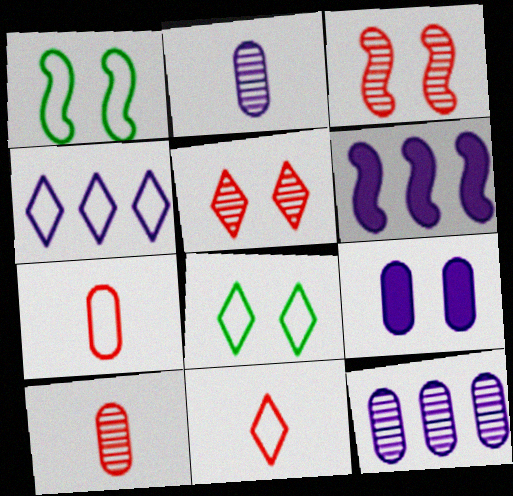[[1, 4, 7], 
[1, 5, 9], 
[3, 8, 9], 
[4, 6, 12], 
[4, 8, 11], 
[6, 8, 10]]